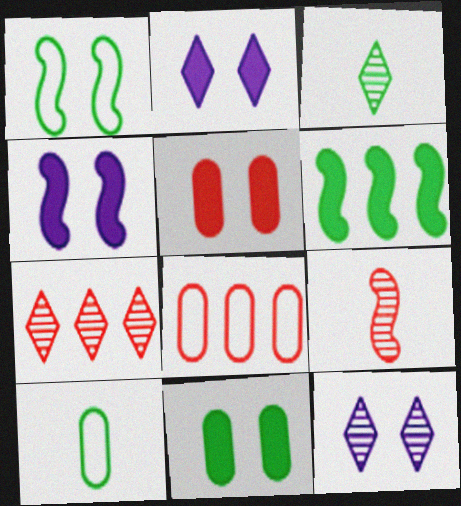[[1, 5, 12], 
[3, 4, 8], 
[3, 7, 12], 
[4, 7, 10]]